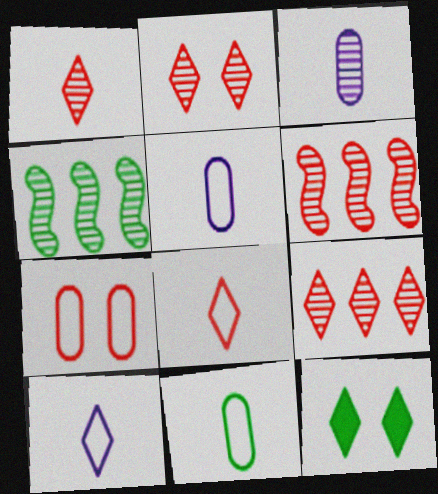[[1, 2, 9], 
[2, 3, 4], 
[4, 11, 12], 
[5, 6, 12], 
[9, 10, 12]]